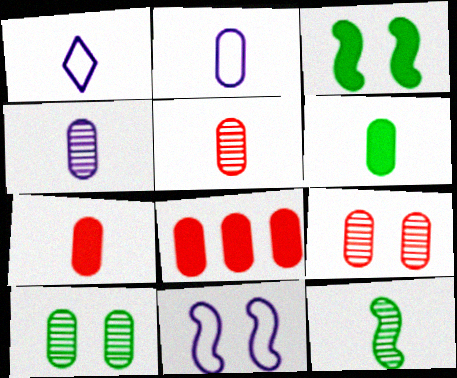[[1, 7, 12], 
[2, 5, 6], 
[2, 8, 10]]